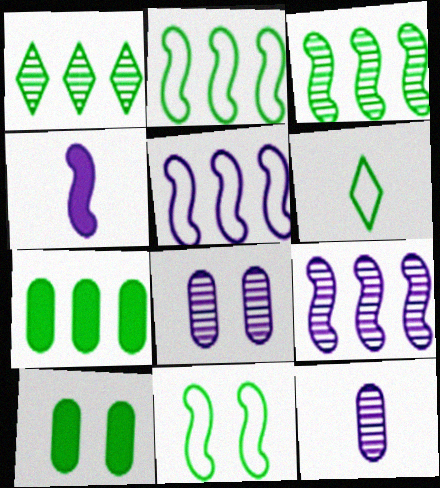[[1, 2, 7], 
[3, 6, 10]]